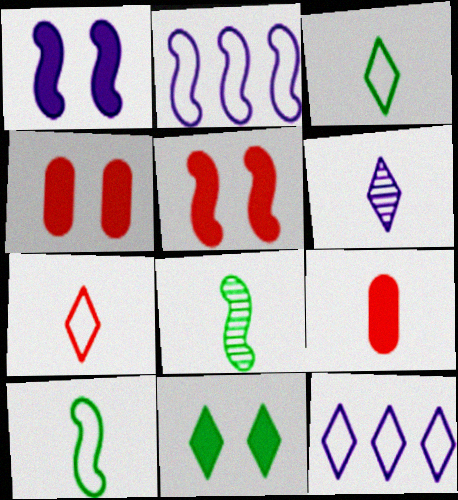[[1, 4, 11], 
[2, 5, 8], 
[4, 8, 12], 
[6, 9, 10]]